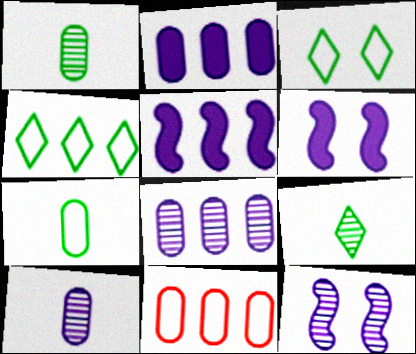[[6, 9, 11]]